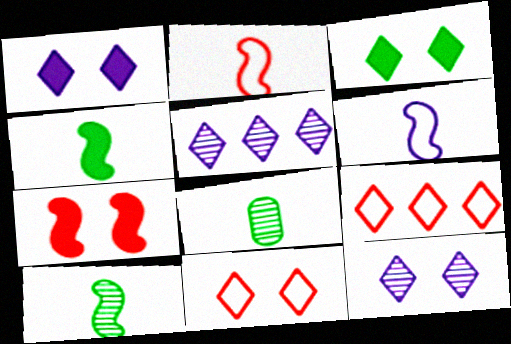[[3, 11, 12]]